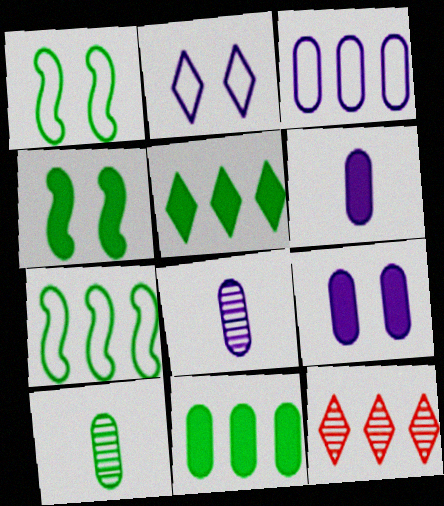[[1, 5, 10], 
[1, 6, 12], 
[3, 8, 9]]